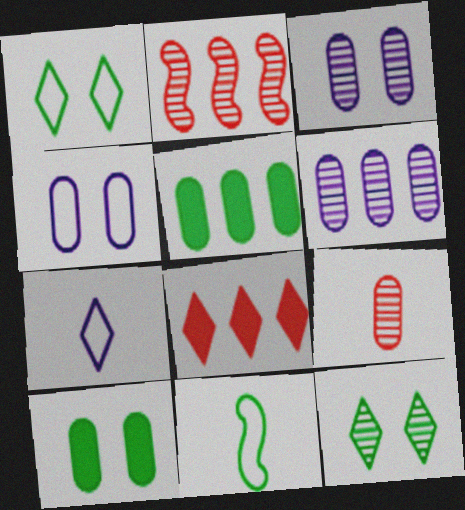[[2, 7, 10], 
[3, 8, 11], 
[4, 5, 9], 
[5, 11, 12], 
[7, 8, 12]]